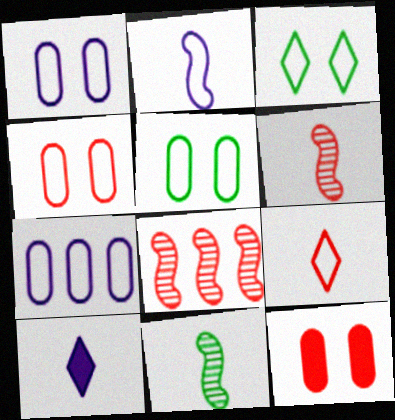[[1, 4, 5], 
[5, 8, 10], 
[8, 9, 12]]